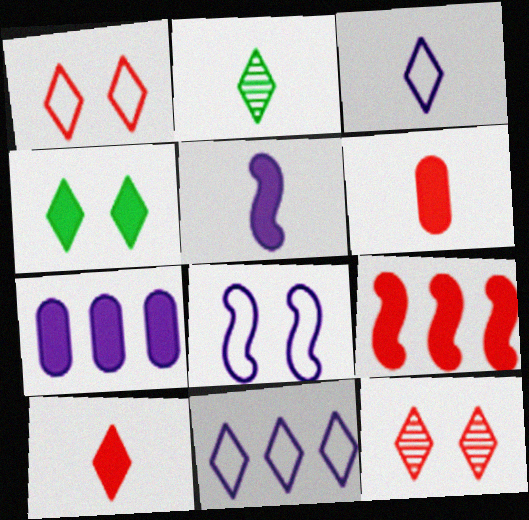[[2, 3, 10]]